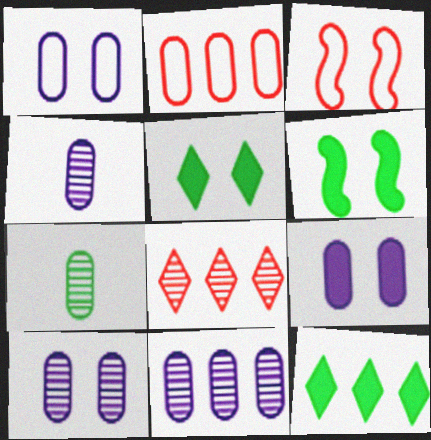[[1, 9, 10], 
[2, 7, 9], 
[3, 4, 12], 
[3, 5, 10], 
[4, 10, 11]]